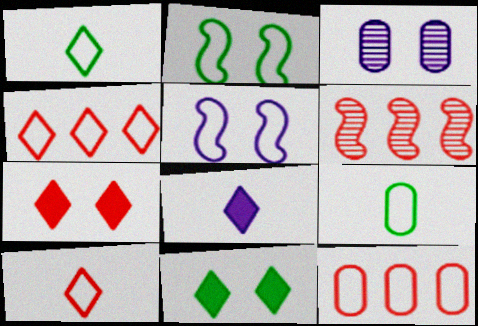[[1, 5, 12], 
[2, 3, 7], 
[4, 5, 9]]